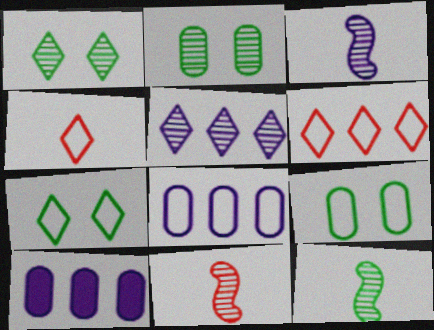[[2, 5, 11], 
[3, 11, 12], 
[7, 10, 11]]